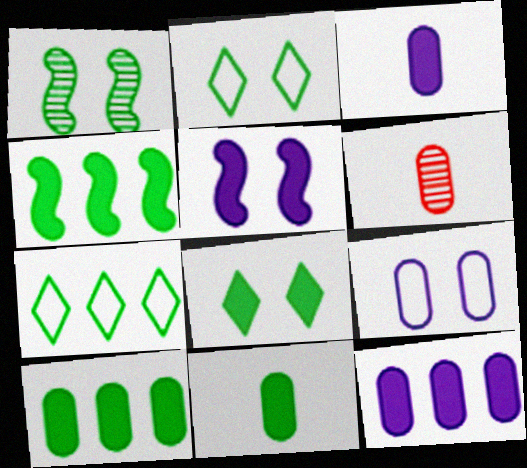[[1, 7, 11], 
[4, 8, 11], 
[5, 6, 7], 
[6, 9, 10]]